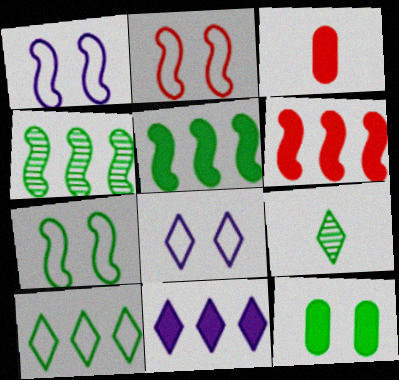[[1, 2, 7], 
[3, 4, 8]]